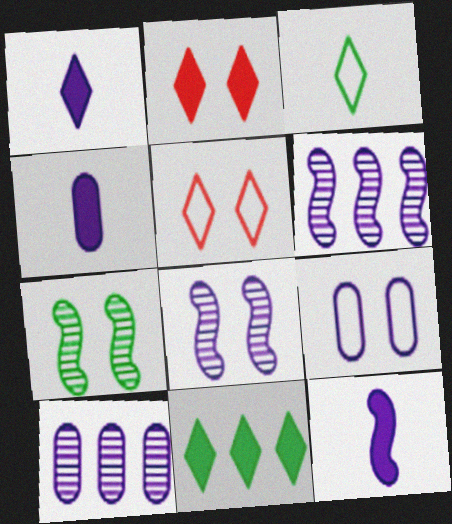[[1, 2, 11], 
[1, 4, 12], 
[1, 6, 9], 
[2, 7, 9], 
[4, 9, 10]]